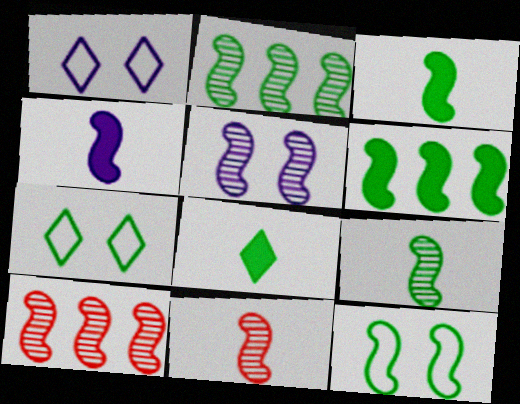[[2, 3, 12], 
[2, 5, 11], 
[4, 10, 12], 
[5, 9, 10], 
[6, 9, 12]]